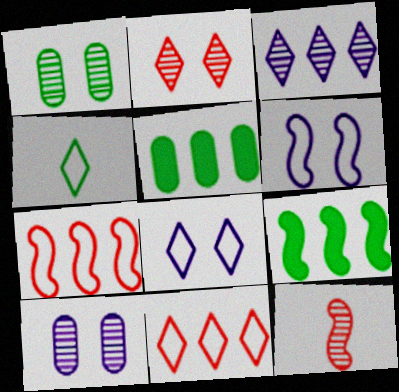[[1, 3, 12], 
[1, 4, 9], 
[3, 5, 7], 
[4, 8, 11], 
[5, 8, 12], 
[6, 9, 12]]